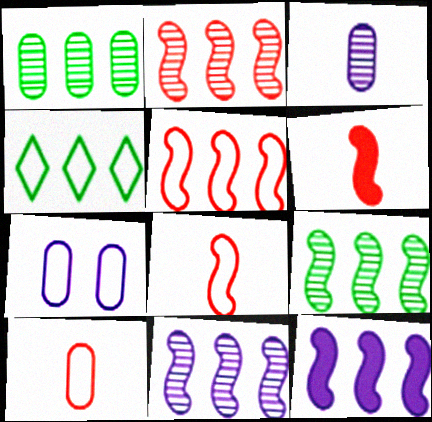[[2, 9, 11], 
[4, 7, 8], 
[5, 9, 12]]